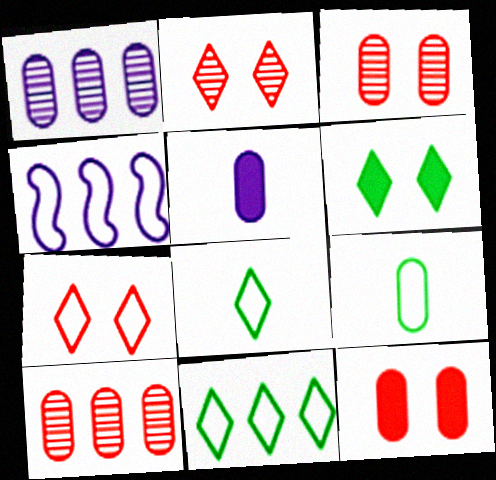[[1, 9, 12], 
[4, 7, 9]]